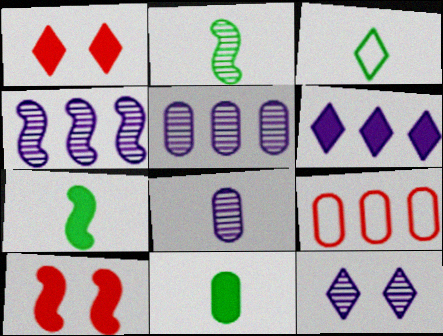[[2, 3, 11], 
[3, 5, 10], 
[4, 8, 12], 
[6, 10, 11], 
[7, 9, 12]]